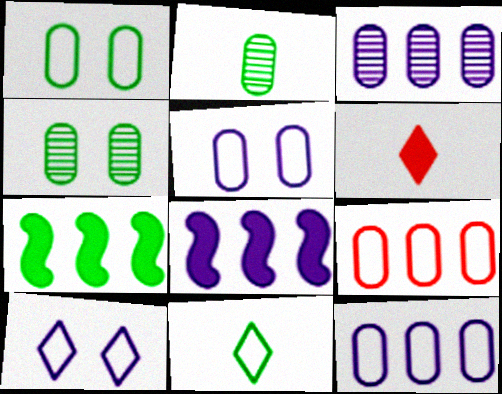[[4, 7, 11]]